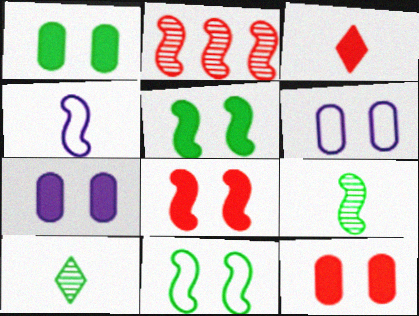[[1, 7, 12], 
[2, 4, 5]]